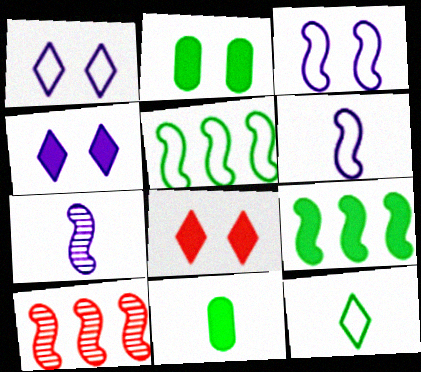[[1, 10, 11]]